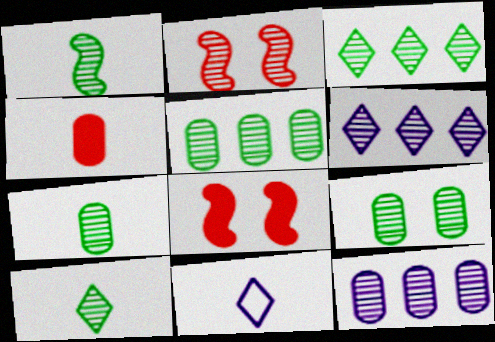[[1, 3, 9], 
[1, 4, 11], 
[1, 7, 10], 
[2, 6, 7], 
[2, 10, 12], 
[5, 7, 9], 
[5, 8, 11]]